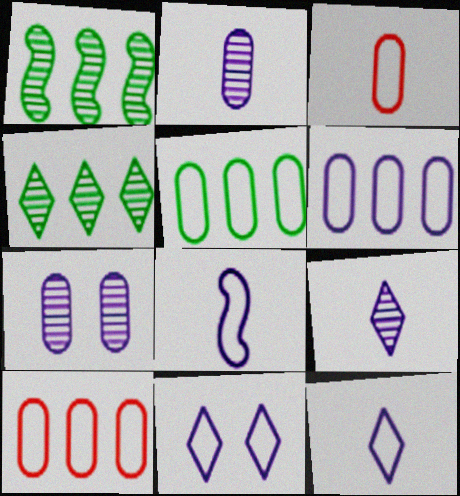[[5, 6, 10], 
[6, 8, 11]]